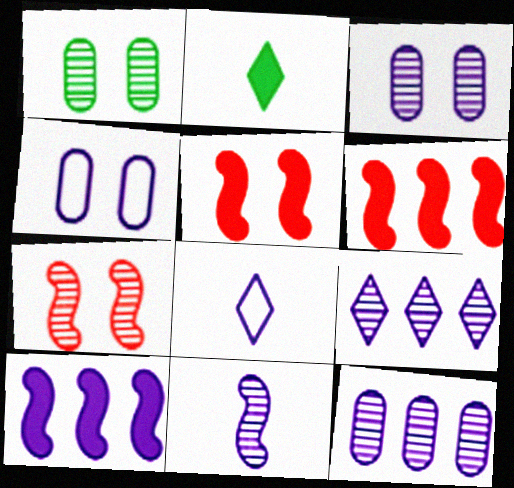[[1, 6, 8], 
[3, 8, 10], 
[3, 9, 11]]